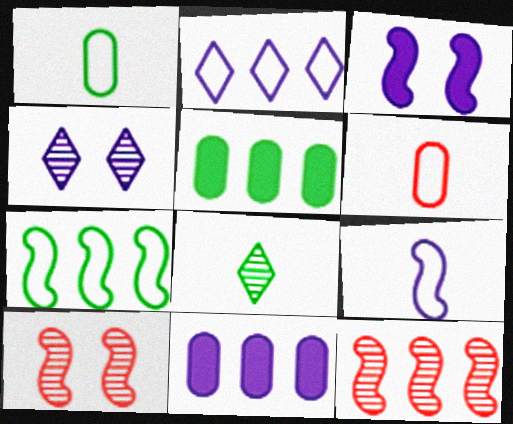[[2, 5, 12], 
[4, 9, 11]]